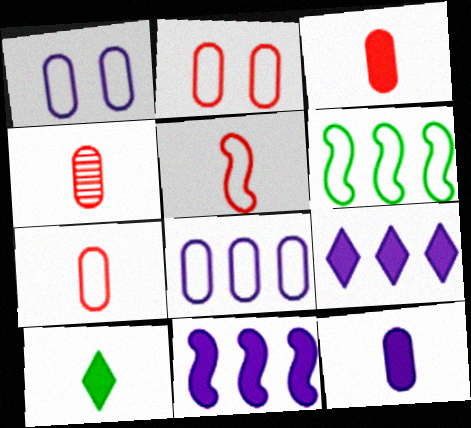[[3, 4, 7]]